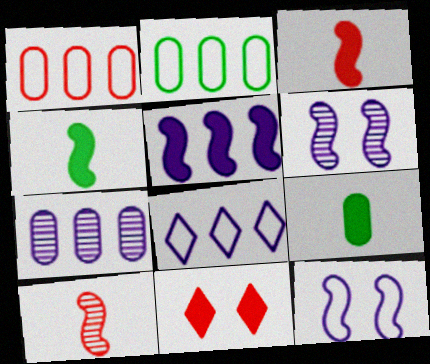[[1, 10, 11], 
[5, 7, 8], 
[5, 9, 11]]